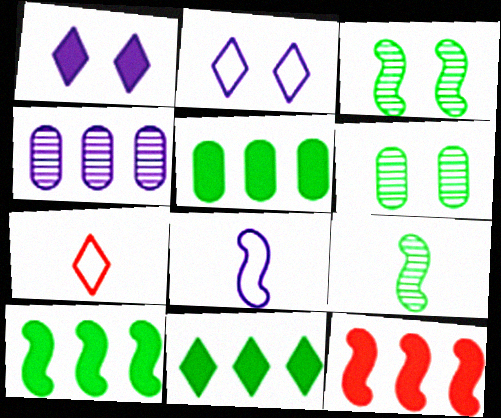[[1, 4, 8], 
[3, 8, 12], 
[5, 10, 11]]